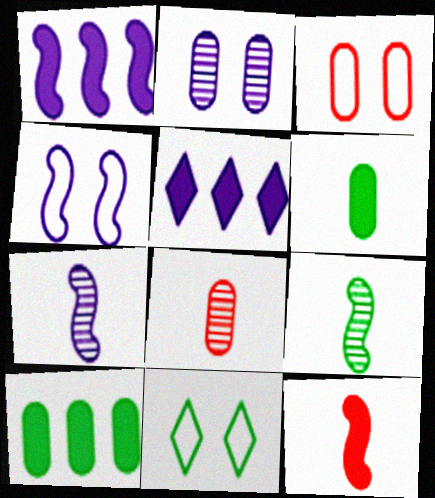[[1, 4, 7], 
[1, 8, 11], 
[3, 4, 11], 
[3, 5, 9], 
[9, 10, 11]]